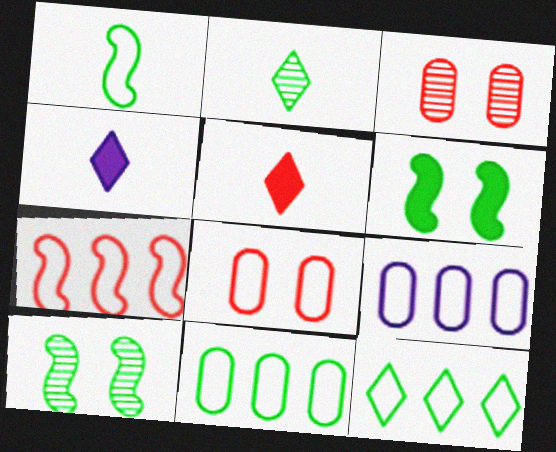[[2, 6, 11], 
[3, 5, 7], 
[5, 9, 10], 
[7, 9, 12]]